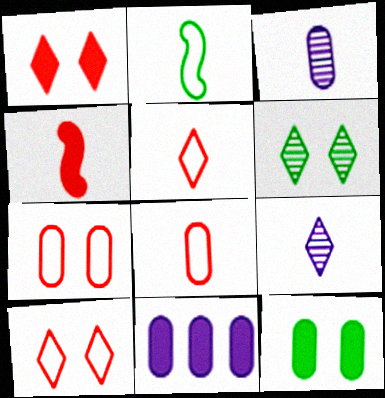[]